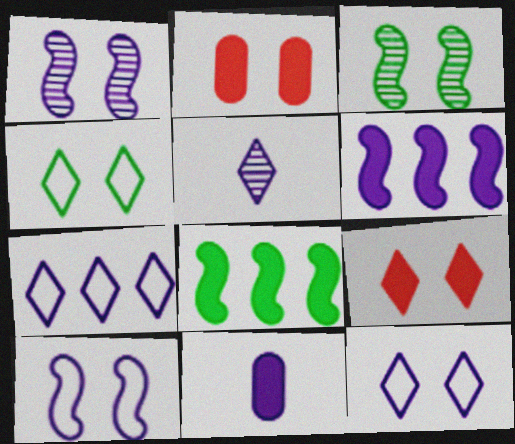[[1, 2, 4], 
[1, 7, 11], 
[2, 3, 12], 
[8, 9, 11]]